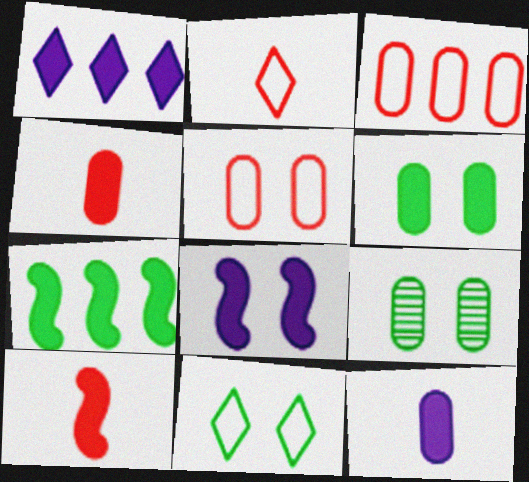[[1, 6, 10], 
[1, 8, 12], 
[3, 9, 12], 
[7, 8, 10]]